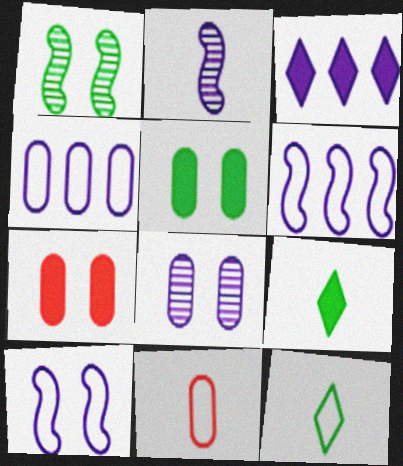[[1, 3, 11], 
[2, 9, 11]]